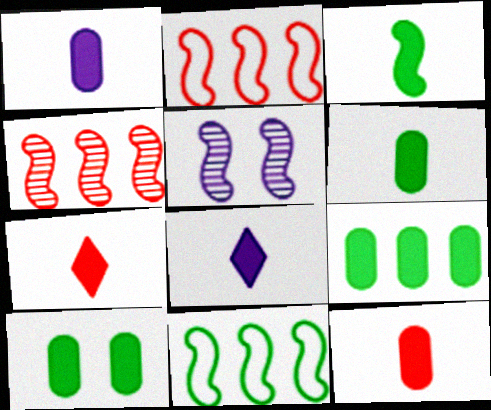[[1, 3, 7], 
[1, 6, 12], 
[2, 3, 5], 
[3, 8, 12], 
[6, 9, 10]]